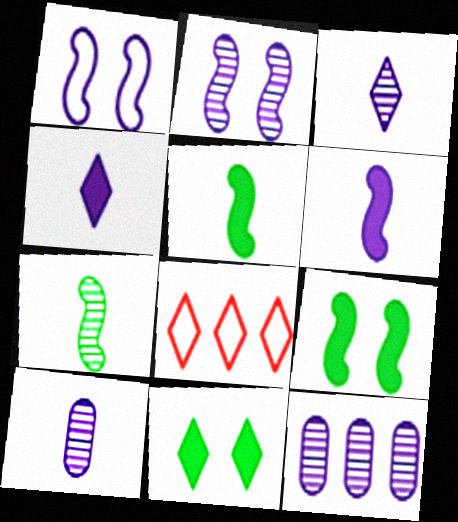[[1, 4, 12], 
[2, 3, 12], 
[3, 8, 11], 
[8, 9, 10]]